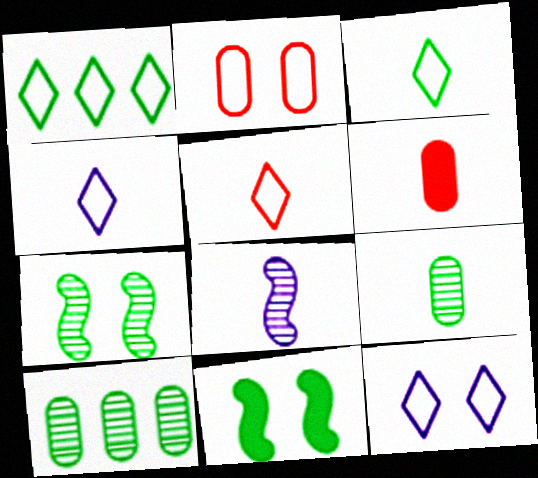[[1, 5, 12], 
[1, 9, 11], 
[3, 4, 5], 
[3, 6, 8], 
[3, 10, 11]]